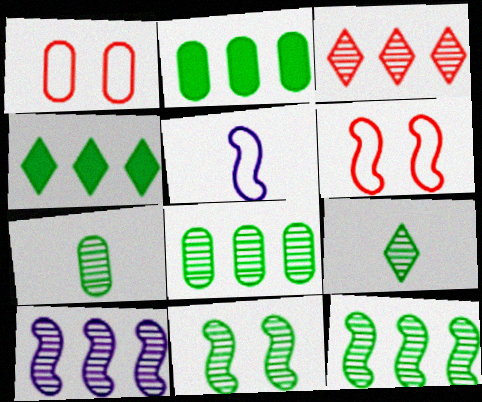[[3, 8, 10], 
[8, 9, 11]]